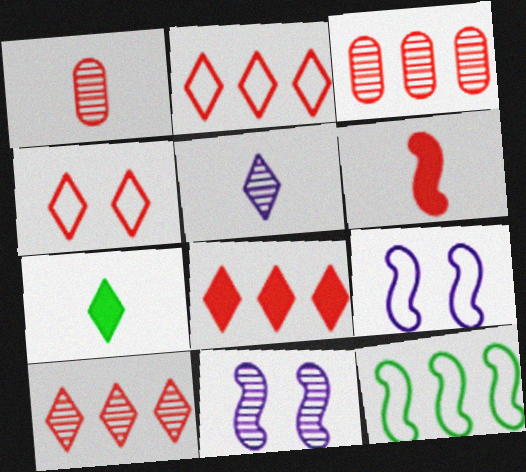[[2, 8, 10], 
[3, 4, 6], 
[3, 7, 9], 
[6, 11, 12]]